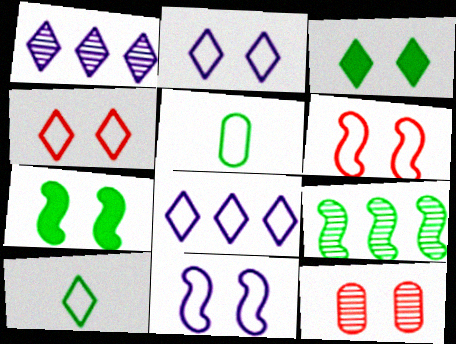[[2, 7, 12], 
[3, 5, 9], 
[3, 11, 12], 
[4, 8, 10], 
[5, 6, 8]]